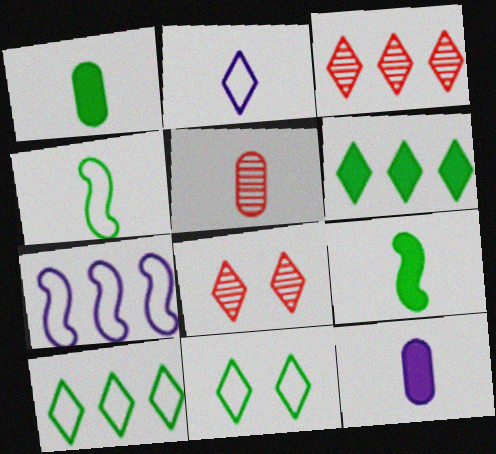[[1, 7, 8], 
[2, 5, 9], 
[2, 6, 8]]